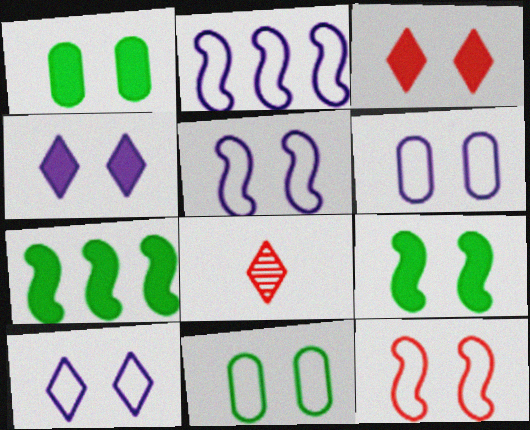[[1, 2, 8], 
[5, 6, 10], 
[6, 7, 8], 
[10, 11, 12]]